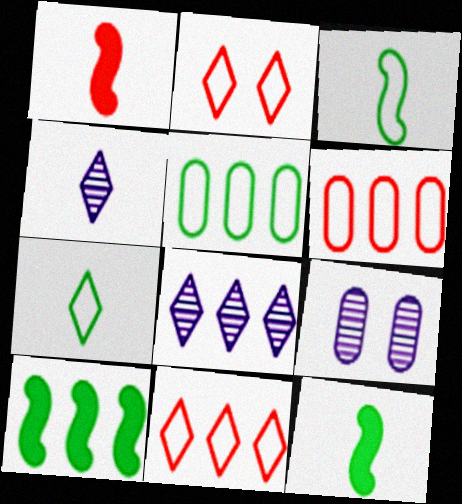[[6, 8, 10], 
[9, 11, 12]]